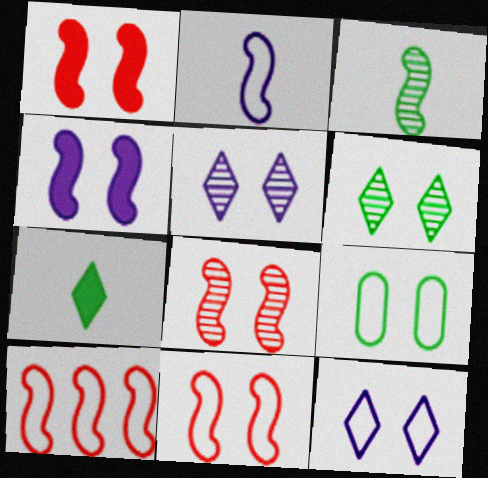[[1, 5, 9], 
[1, 8, 11], 
[3, 4, 10], 
[9, 11, 12]]